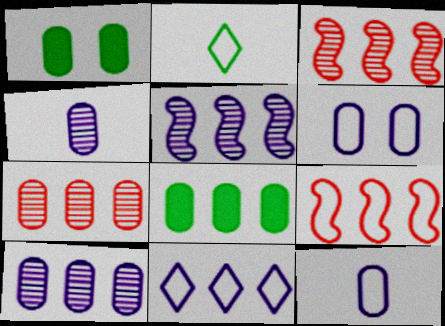[[1, 7, 12], 
[2, 6, 9], 
[3, 8, 11]]